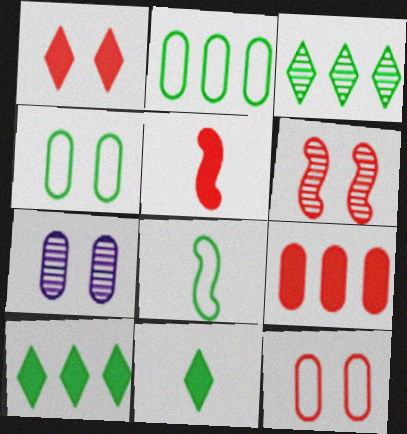[[1, 5, 9], 
[1, 6, 12]]